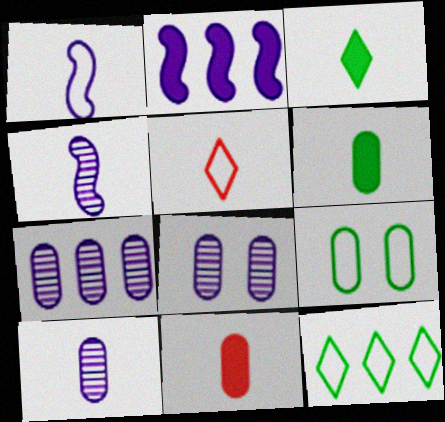[[4, 5, 6], 
[7, 8, 10], 
[7, 9, 11]]